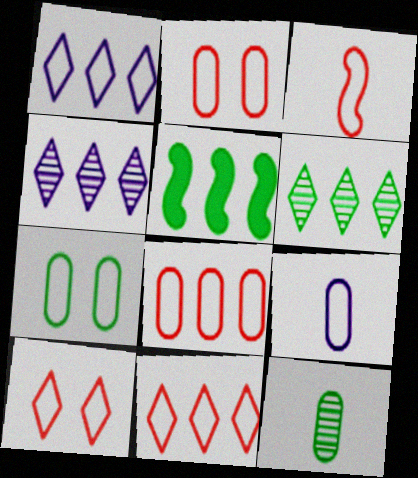[[1, 3, 7], 
[2, 3, 11], 
[3, 8, 10], 
[4, 5, 8], 
[7, 8, 9]]